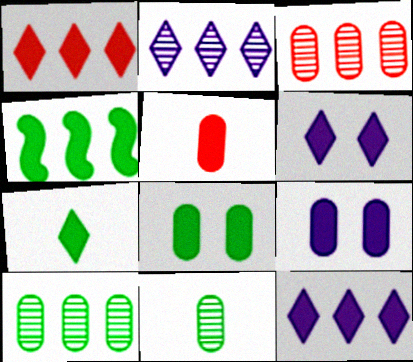[[1, 6, 7], 
[4, 5, 6], 
[4, 7, 8]]